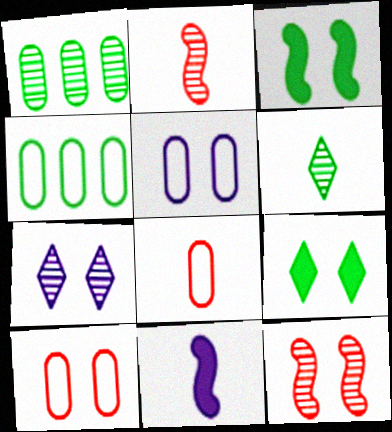[[1, 2, 7], 
[3, 4, 6], 
[3, 7, 10], 
[4, 5, 8], 
[5, 9, 12], 
[6, 8, 11]]